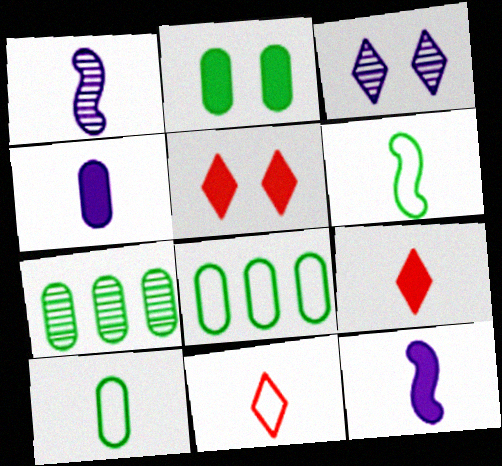[[1, 5, 8], 
[1, 9, 10], 
[2, 7, 10]]